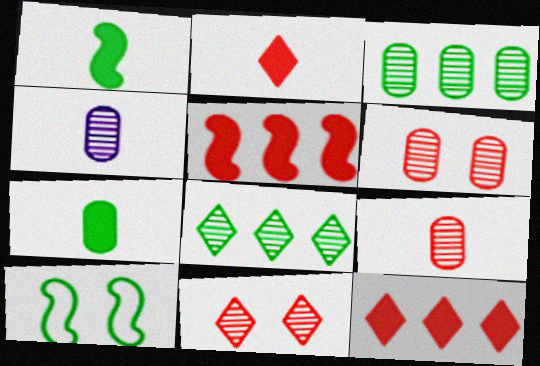[[3, 4, 6], 
[4, 10, 12], 
[7, 8, 10]]